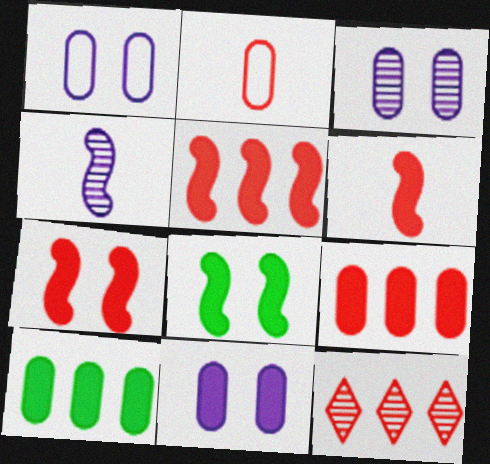[[1, 3, 11], 
[2, 3, 10], 
[2, 7, 12], 
[5, 6, 7]]